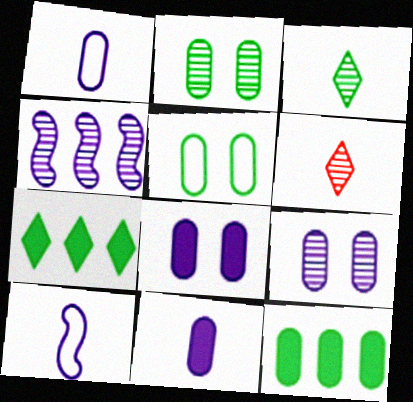[[2, 4, 6]]